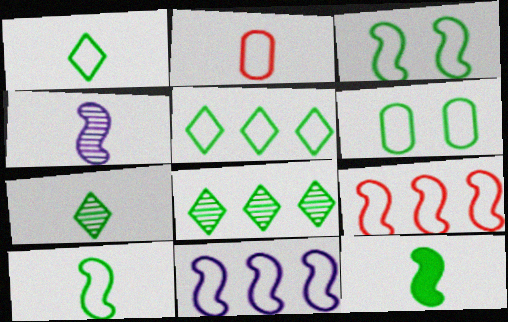[[5, 6, 10], 
[6, 8, 12]]